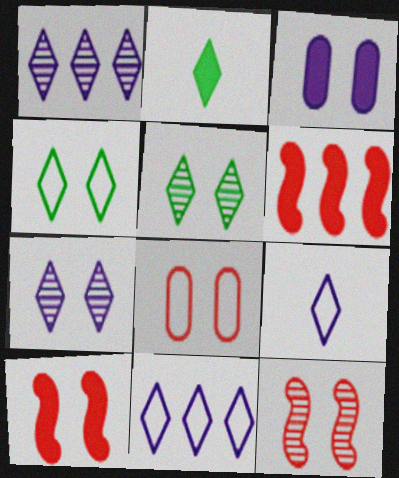[[2, 3, 6], 
[3, 4, 12]]